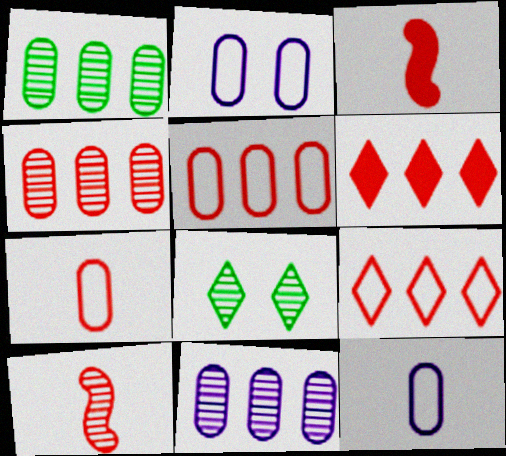[[1, 4, 11], 
[8, 10, 11]]